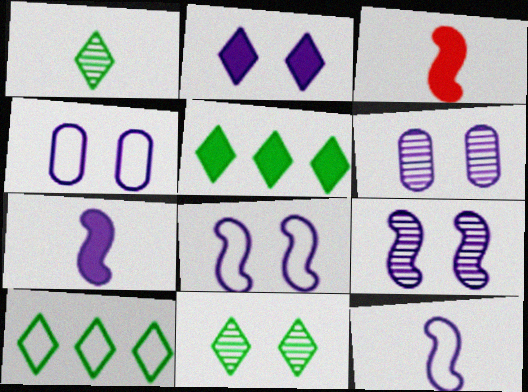[[2, 4, 9], 
[2, 6, 8], 
[3, 6, 10]]